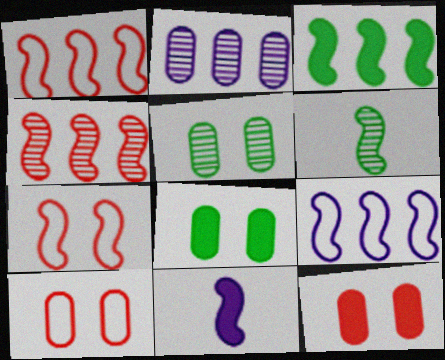[[3, 4, 9]]